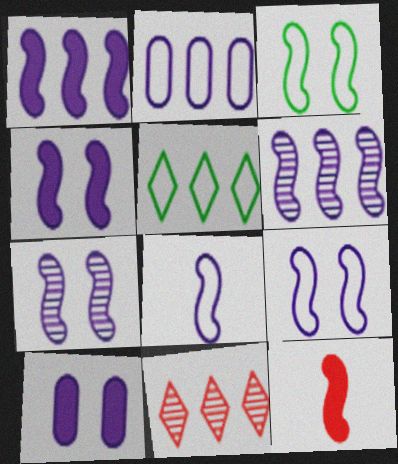[[1, 7, 8], 
[3, 6, 12], 
[4, 6, 8], 
[4, 7, 9]]